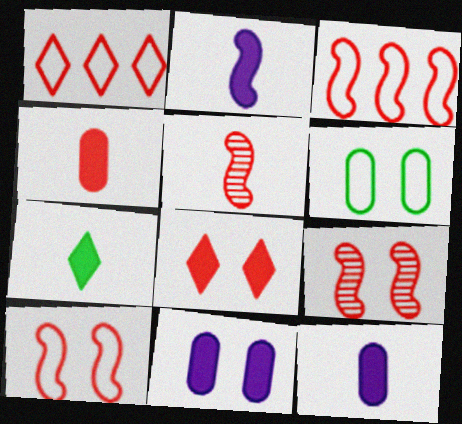[[1, 4, 9], 
[2, 4, 7]]